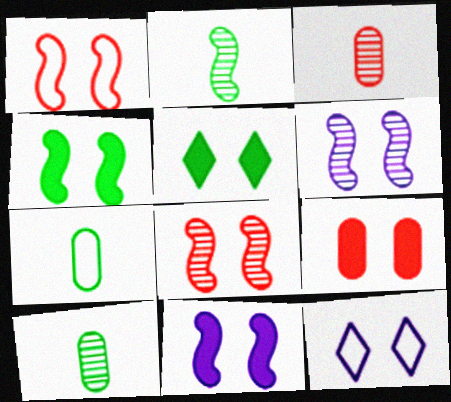[[1, 4, 6], 
[5, 9, 11]]